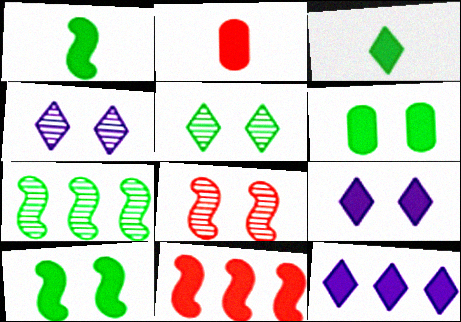[[2, 10, 12]]